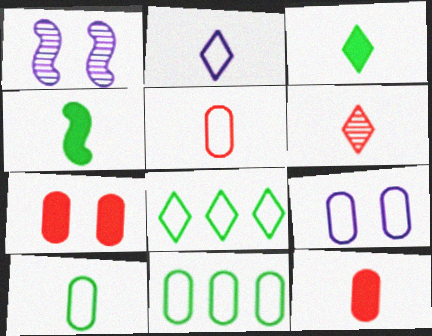[[1, 8, 12], 
[2, 3, 6], 
[5, 9, 11]]